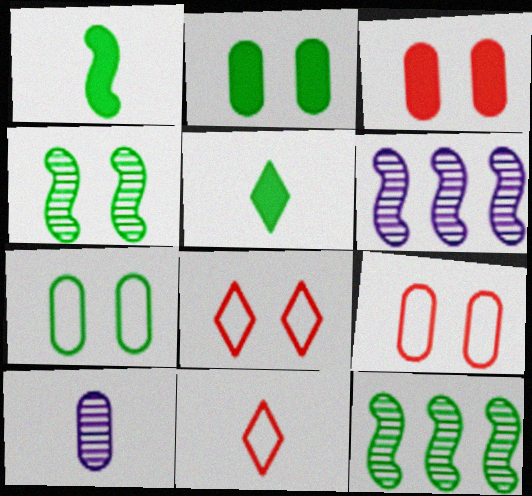[[1, 10, 11], 
[2, 6, 11], 
[5, 6, 9], 
[5, 7, 12]]